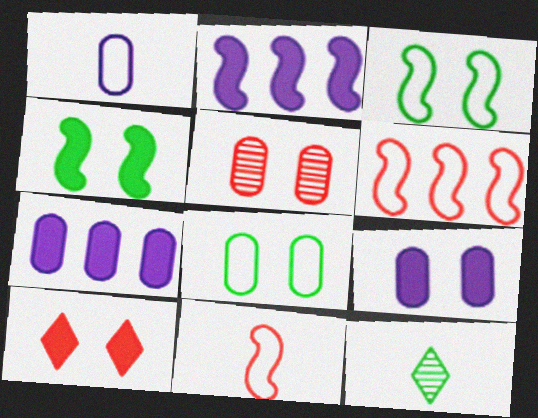[[4, 9, 10], 
[5, 8, 9], 
[6, 9, 12]]